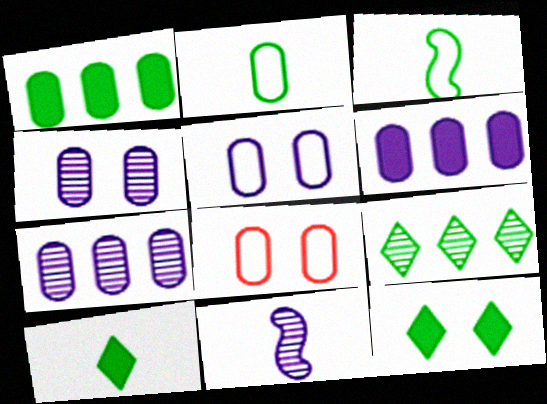[]